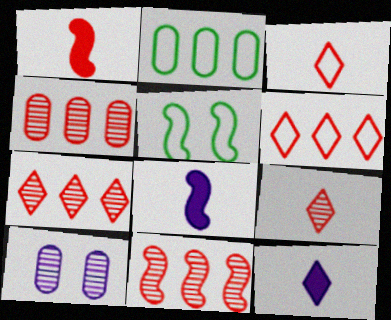[[4, 5, 12], 
[4, 7, 11], 
[5, 8, 11]]